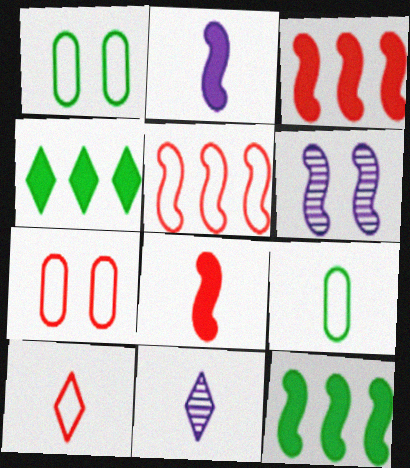[[1, 3, 11], 
[5, 7, 10], 
[7, 11, 12], 
[8, 9, 11]]